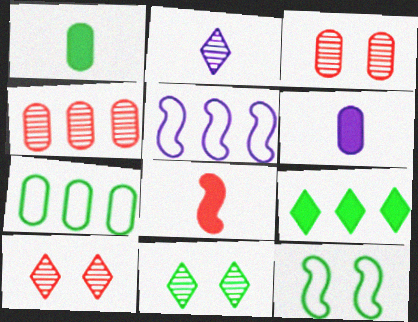[[1, 5, 10], 
[3, 6, 7], 
[4, 5, 9]]